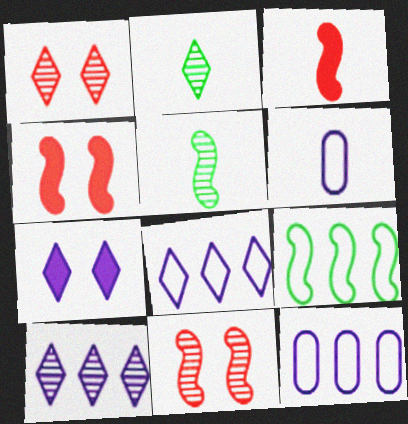[[1, 2, 10], 
[2, 3, 6], 
[2, 4, 12]]